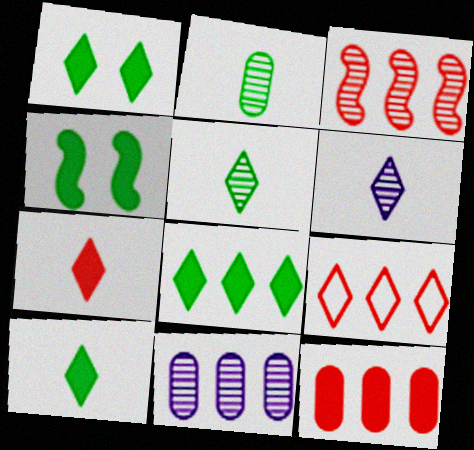[[1, 6, 9], 
[1, 8, 10], 
[3, 9, 12]]